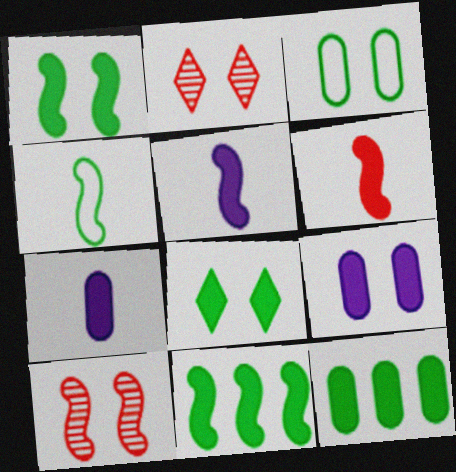[]